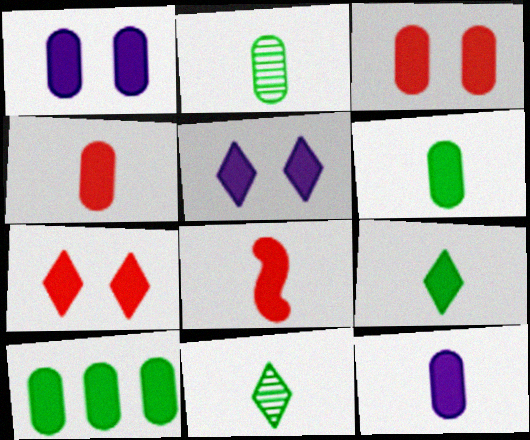[[1, 4, 10], 
[3, 10, 12], 
[4, 6, 12], 
[5, 8, 10], 
[8, 9, 12]]